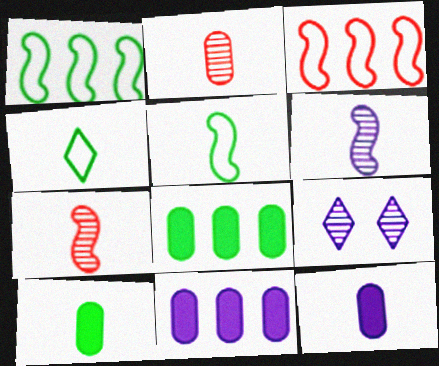[[3, 9, 10], 
[4, 7, 12]]